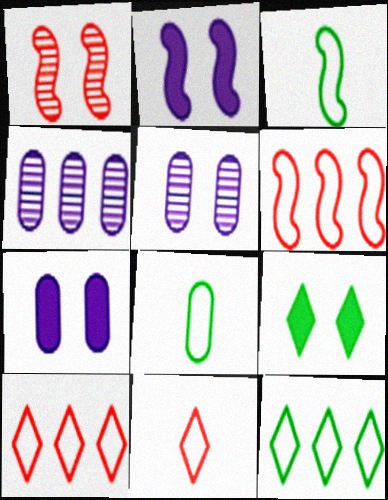[]